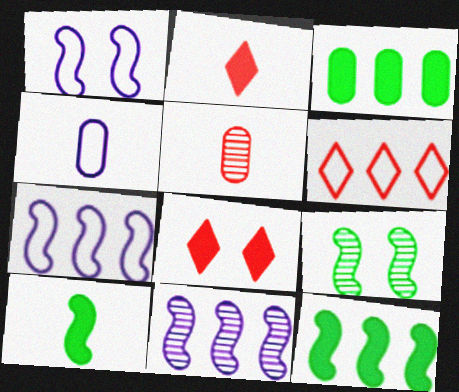[[3, 6, 11]]